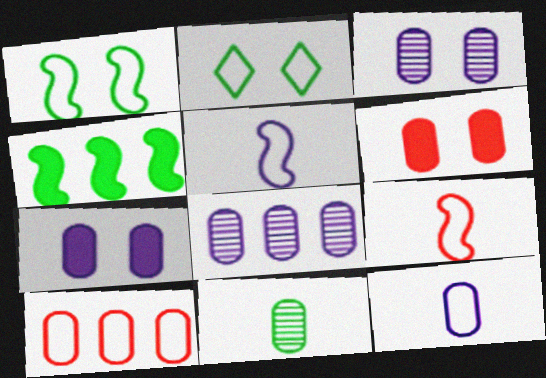[[2, 4, 11], 
[2, 5, 10], 
[7, 8, 12], 
[7, 10, 11]]